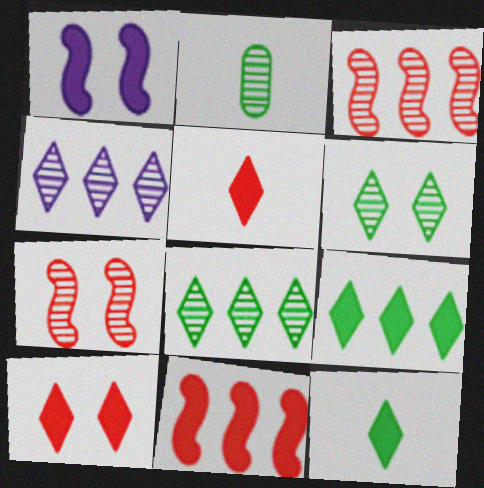[[2, 4, 7]]